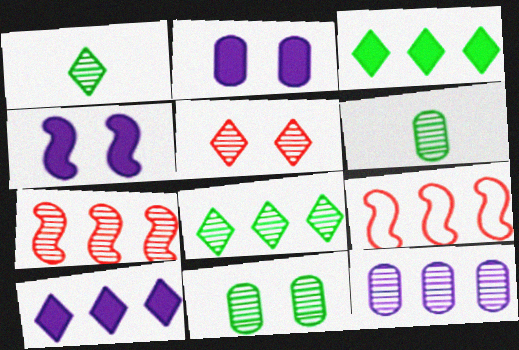[[1, 2, 9], 
[3, 9, 12], 
[7, 8, 12]]